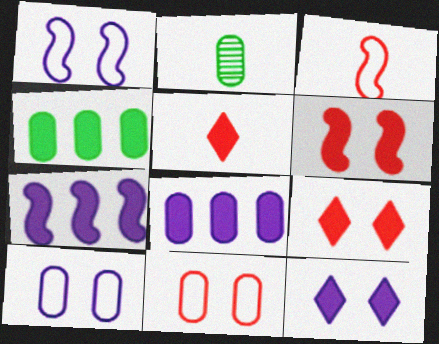[[2, 8, 11]]